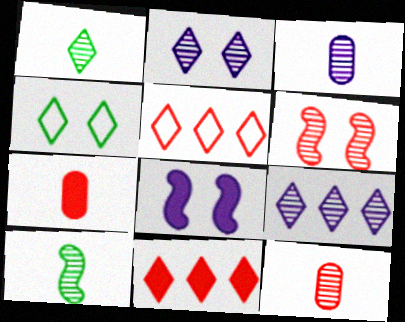[[5, 6, 7]]